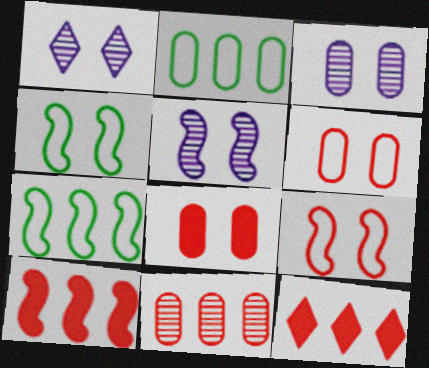[[1, 3, 5], 
[1, 4, 8]]